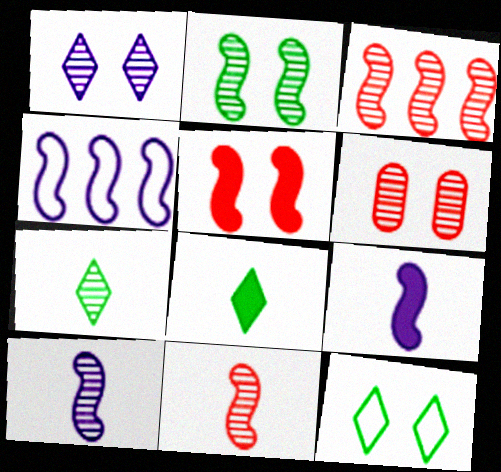[[1, 2, 6], 
[2, 3, 10], 
[4, 6, 8]]